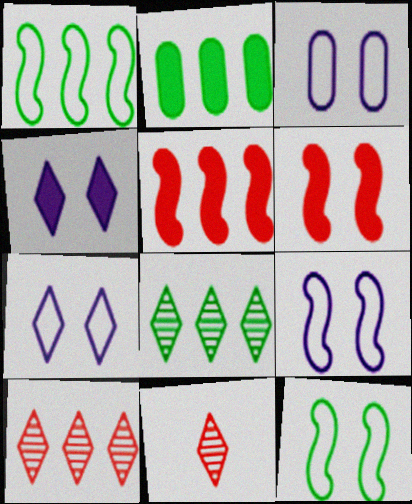[[1, 2, 8], 
[2, 9, 11], 
[3, 7, 9]]